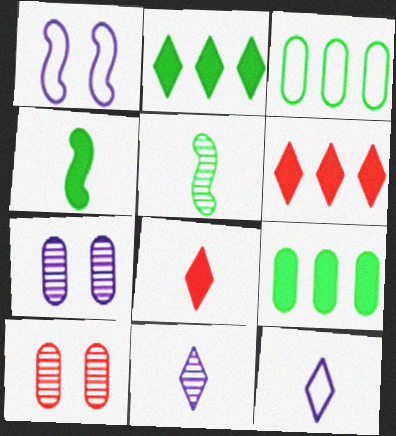[]